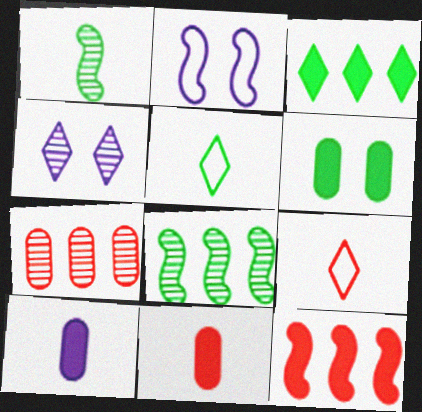[[1, 2, 12], 
[1, 4, 7], 
[1, 9, 10], 
[3, 4, 9], 
[5, 6, 8]]